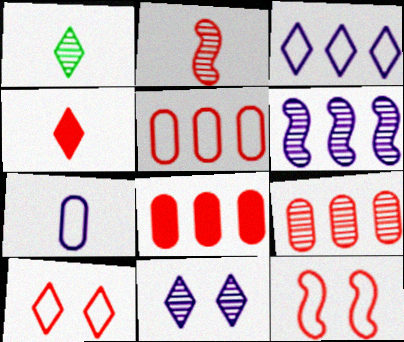[[2, 8, 10], 
[4, 9, 12], 
[5, 8, 9]]